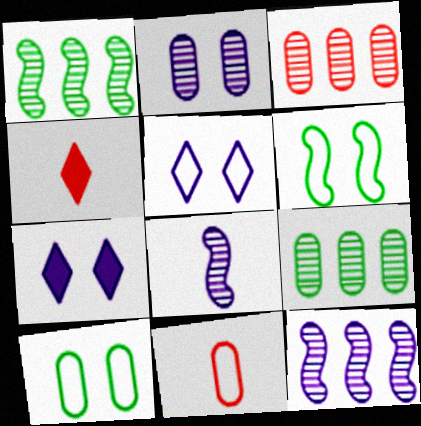[[1, 7, 11], 
[4, 10, 12]]